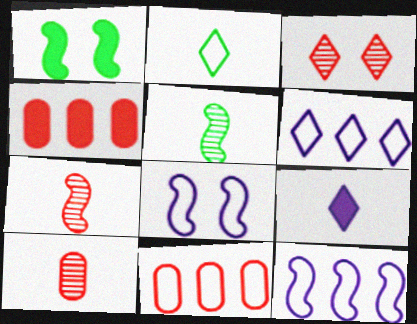[[1, 4, 9], 
[1, 6, 10], 
[1, 7, 12], 
[2, 8, 11]]